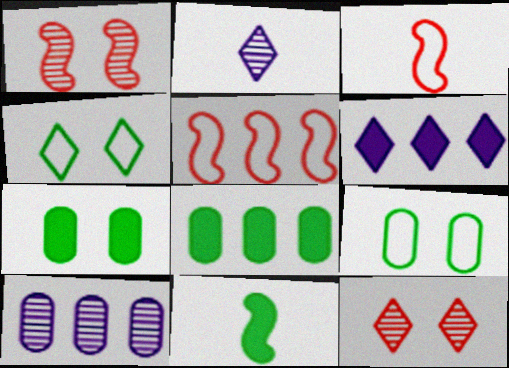[[2, 5, 7]]